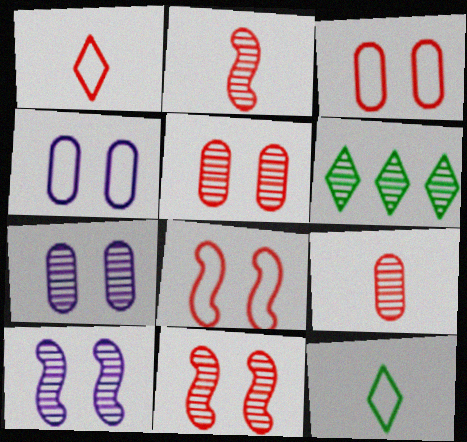[[2, 6, 7], 
[6, 9, 10]]